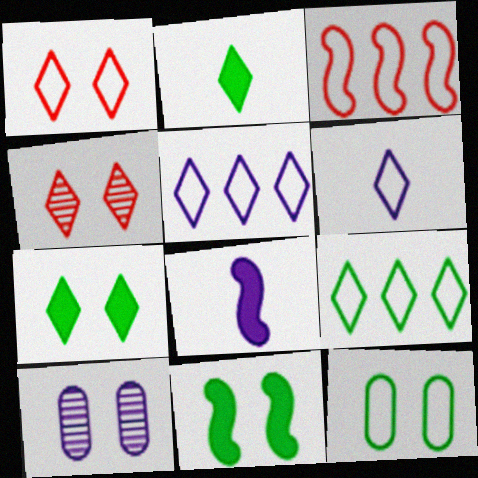[[1, 6, 9], 
[1, 10, 11], 
[2, 3, 10], 
[2, 4, 5], 
[3, 6, 12], 
[5, 8, 10]]